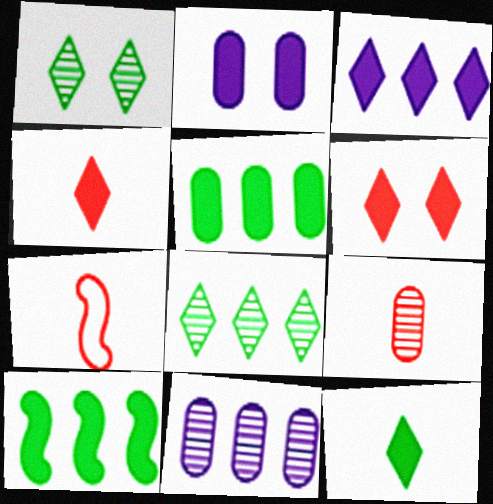[[2, 4, 10], 
[2, 7, 8], 
[3, 6, 12], 
[4, 7, 9]]